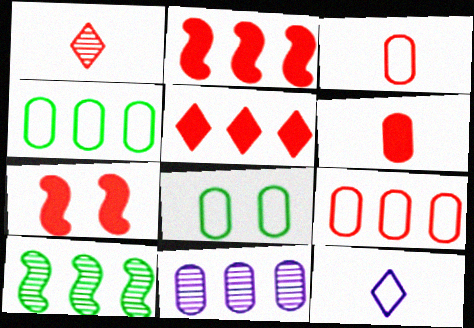[[1, 7, 9], 
[5, 6, 7], 
[6, 8, 11]]